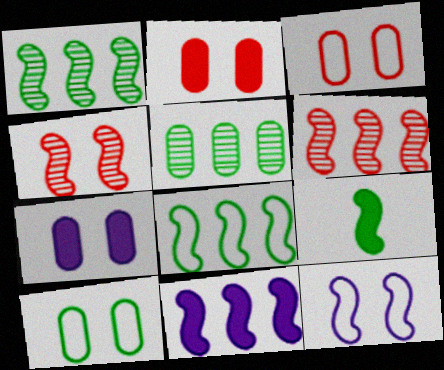[[6, 8, 11], 
[6, 9, 12]]